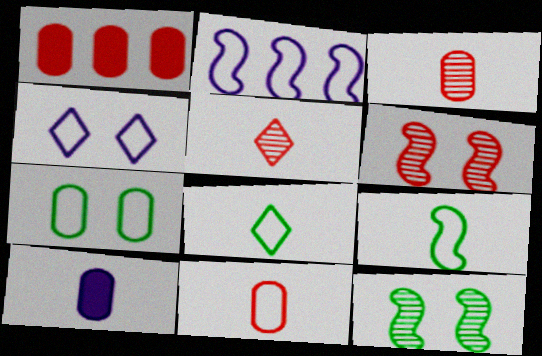[[5, 9, 10]]